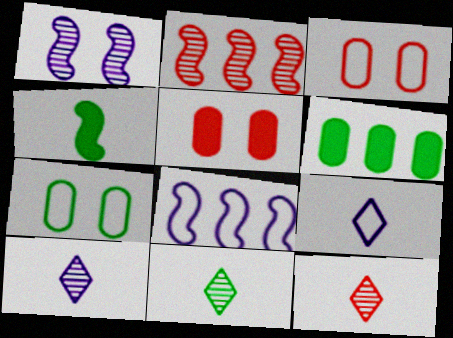[[5, 8, 11], 
[10, 11, 12]]